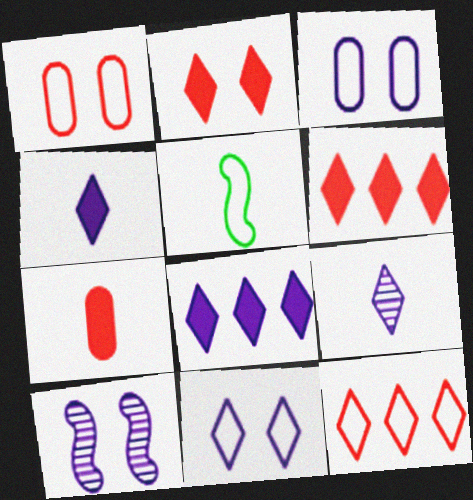[[3, 5, 12], 
[5, 7, 9], 
[8, 9, 11]]